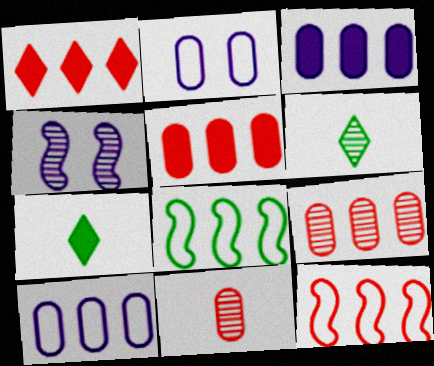[[1, 9, 12], 
[4, 6, 9]]